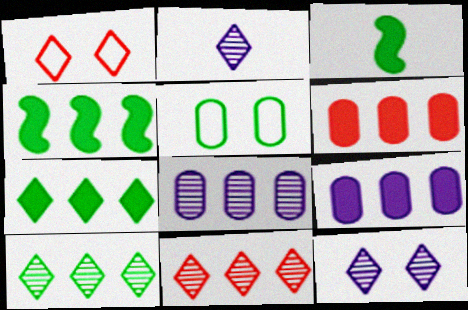[[1, 2, 7], 
[1, 3, 8], 
[3, 5, 10]]